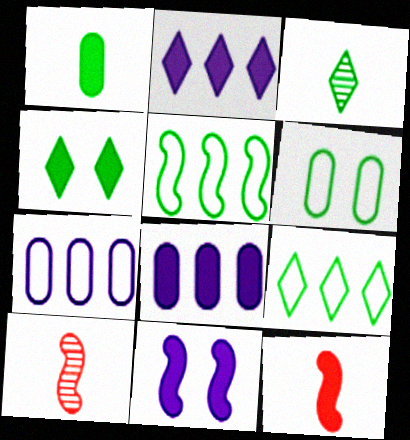[[2, 6, 10], 
[3, 4, 9], 
[4, 7, 10], 
[4, 8, 12], 
[5, 10, 11]]